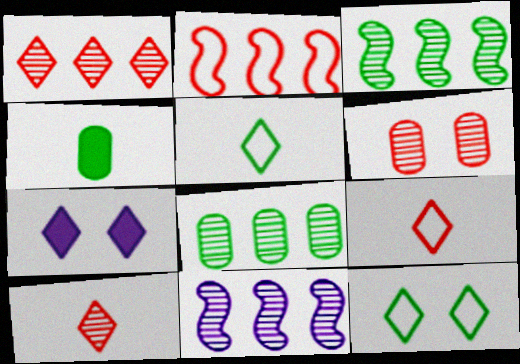[[1, 5, 7], 
[1, 8, 11], 
[3, 4, 12]]